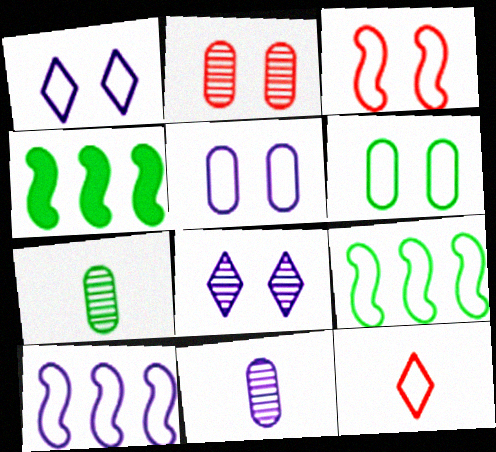[[1, 3, 6], 
[5, 9, 12], 
[6, 10, 12]]